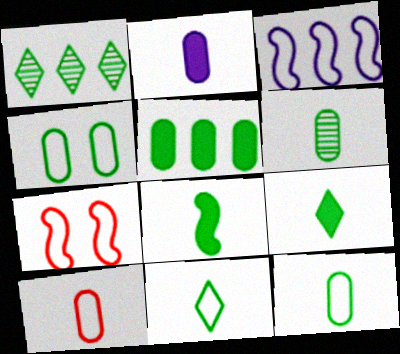[[1, 2, 7], 
[1, 4, 8], 
[2, 6, 10], 
[4, 5, 6], 
[6, 8, 11]]